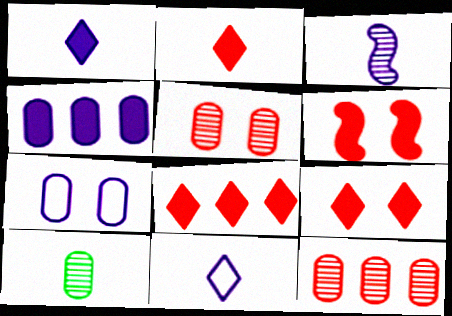[[2, 8, 9]]